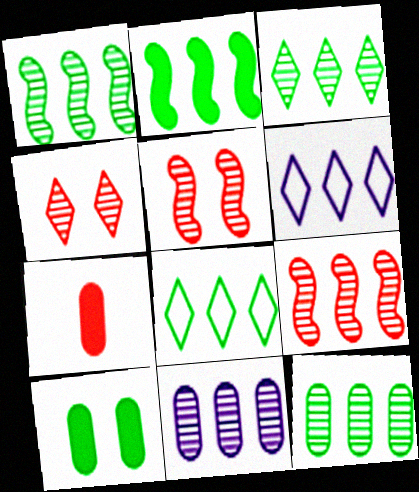[[1, 3, 12], 
[2, 8, 12], 
[3, 9, 11]]